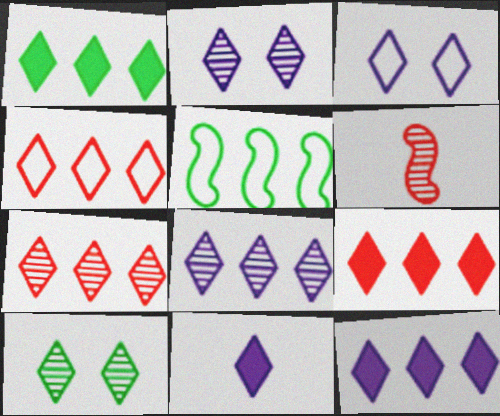[[1, 4, 8], 
[1, 9, 12], 
[3, 8, 11], 
[4, 7, 9], 
[4, 10, 11]]